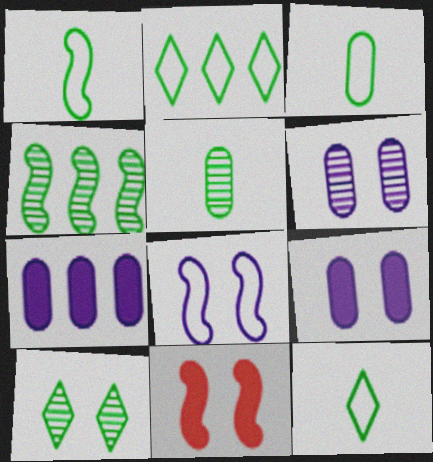[[1, 3, 12], 
[4, 5, 10]]